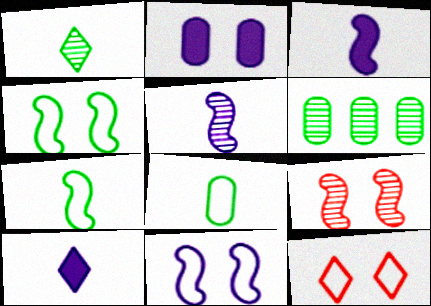[[3, 6, 12]]